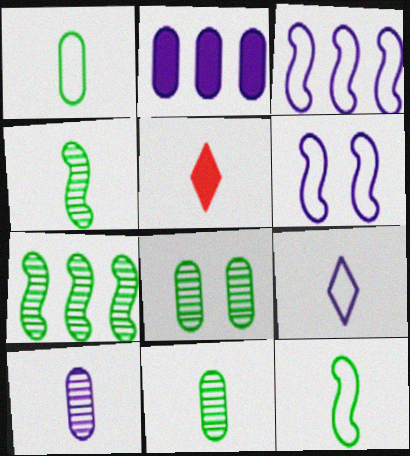[[3, 5, 8], 
[5, 10, 12]]